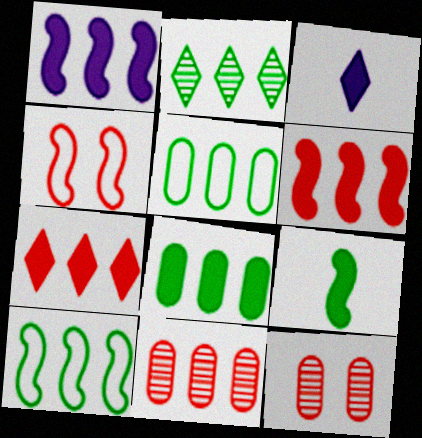[[1, 7, 8], 
[2, 8, 10], 
[3, 10, 12]]